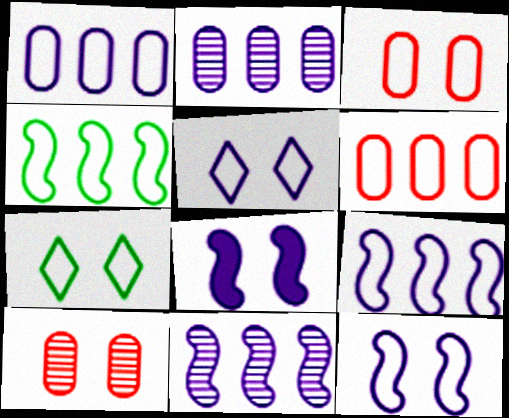[[3, 7, 12], 
[7, 8, 10]]